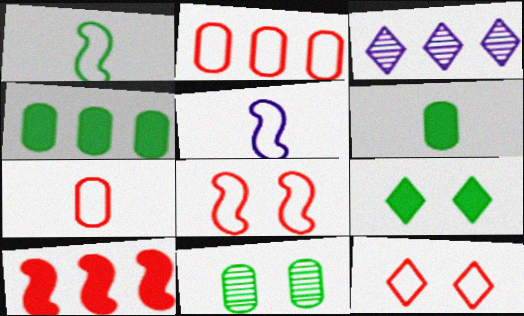[[3, 6, 8]]